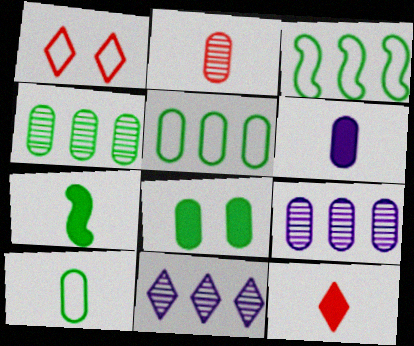[[1, 7, 9], 
[2, 6, 10], 
[4, 8, 10], 
[6, 7, 12]]